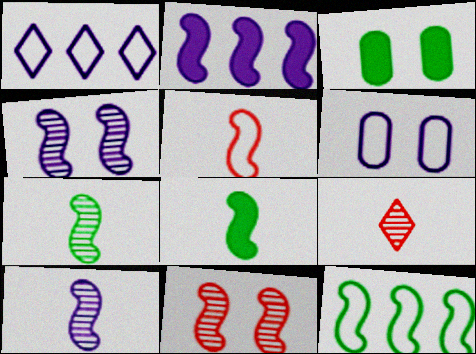[[5, 8, 10]]